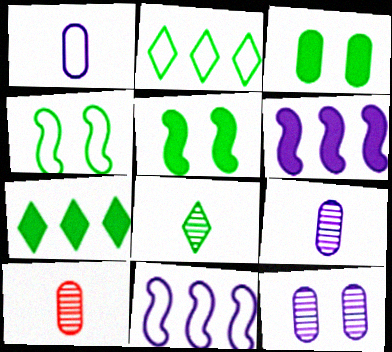[]